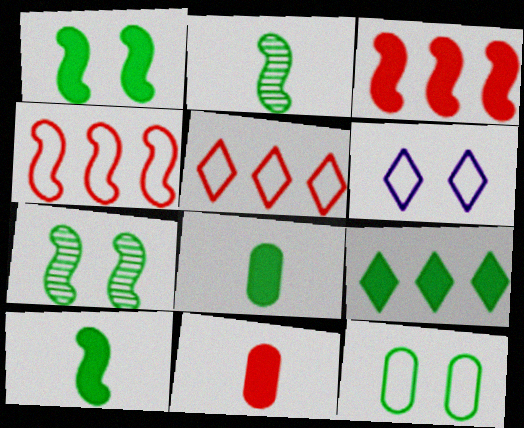[[1, 8, 9], 
[2, 9, 12]]